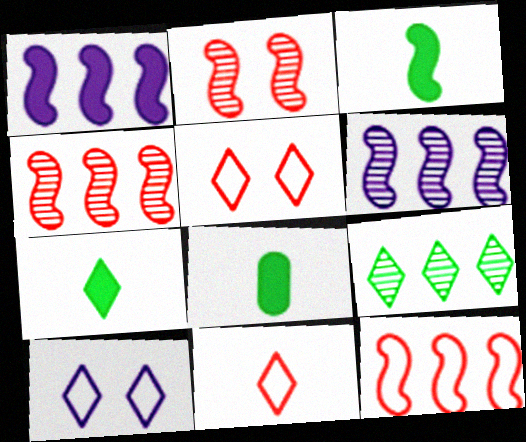[[3, 7, 8], 
[4, 8, 10], 
[5, 6, 8]]